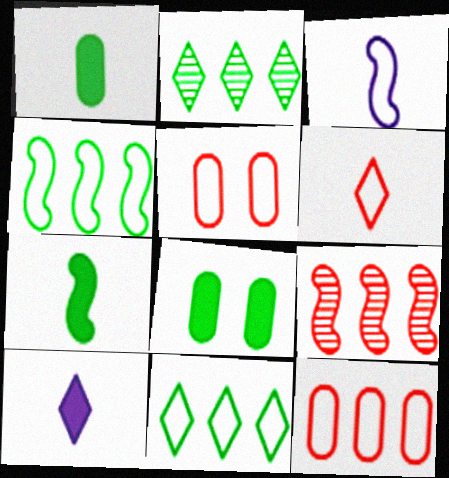[[3, 5, 11]]